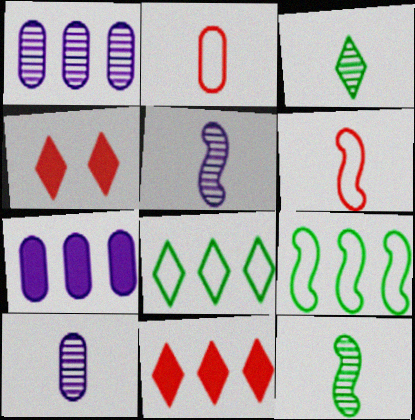[[1, 9, 11], 
[4, 9, 10]]